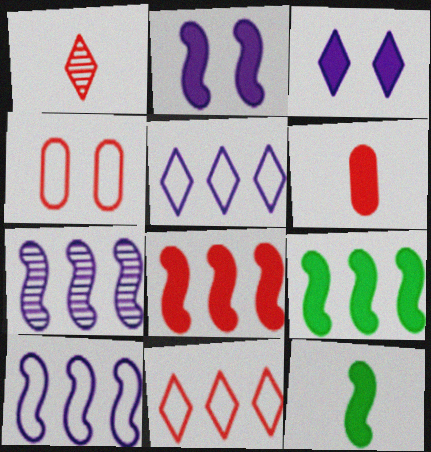[[1, 4, 8], 
[2, 8, 12], 
[3, 6, 9]]